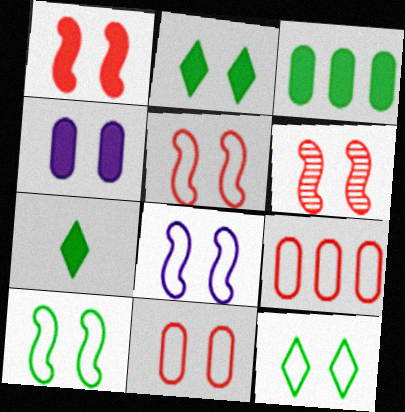[[1, 2, 4], 
[1, 5, 6], 
[4, 6, 12], 
[5, 8, 10], 
[8, 11, 12]]